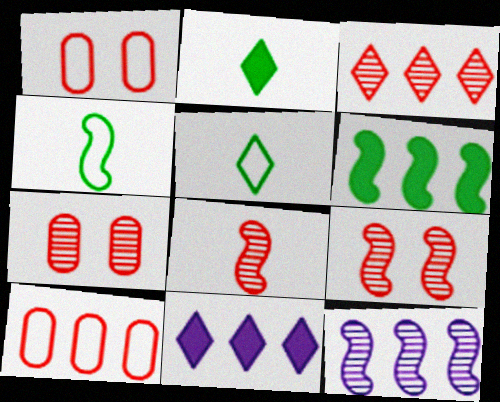[[1, 2, 12], 
[3, 7, 8], 
[4, 7, 11]]